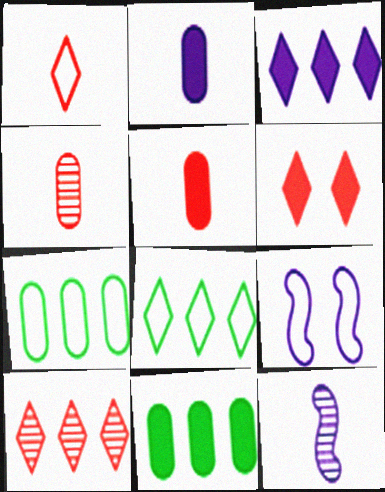[[1, 6, 10], 
[1, 7, 9], 
[3, 8, 10], 
[6, 7, 12]]